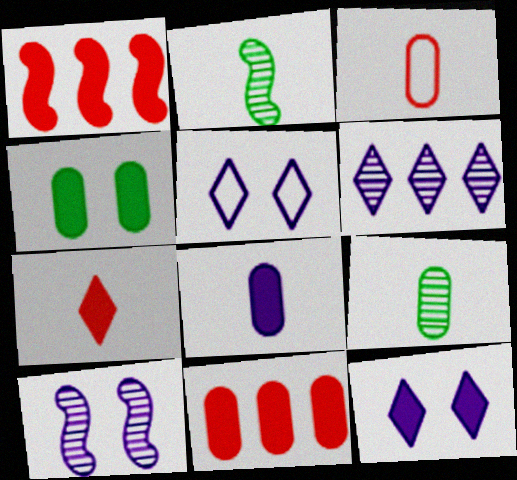[[1, 5, 9], 
[2, 5, 11], 
[3, 8, 9], 
[4, 8, 11]]